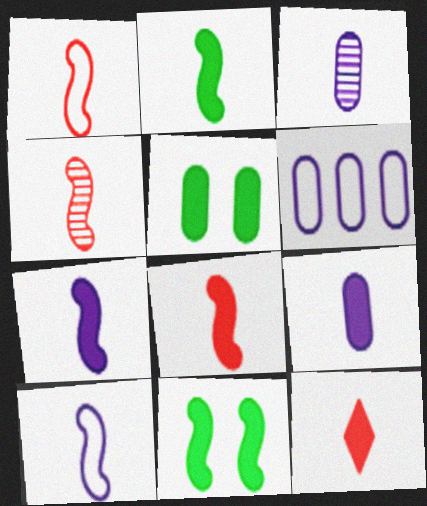[[1, 4, 8], 
[2, 4, 10], 
[2, 7, 8], 
[2, 9, 12]]